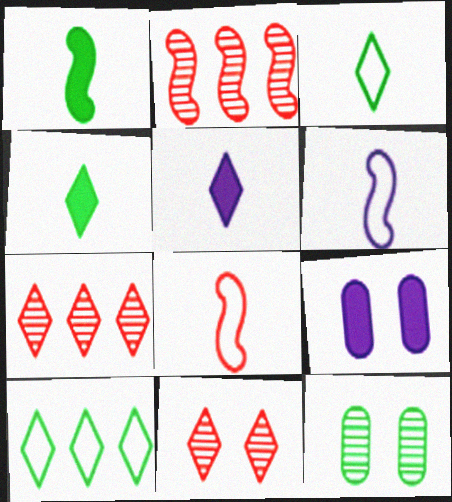[[1, 10, 12], 
[2, 3, 9], 
[5, 10, 11]]